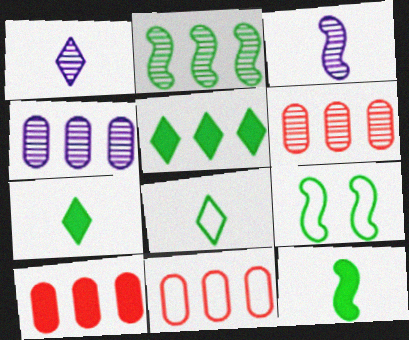[[1, 9, 10], 
[2, 9, 12], 
[6, 10, 11]]